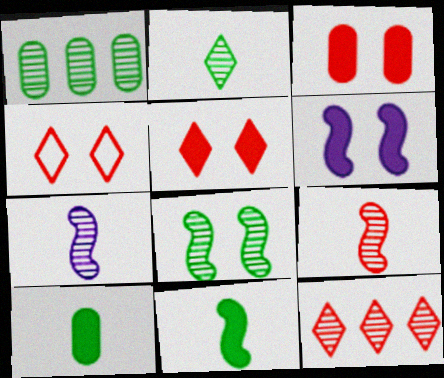[[1, 2, 8]]